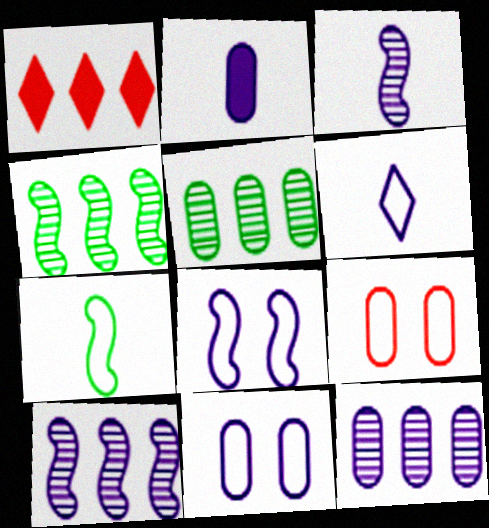[[2, 3, 6], 
[2, 5, 9], 
[2, 11, 12]]